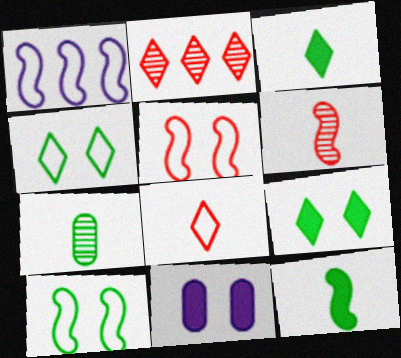[]